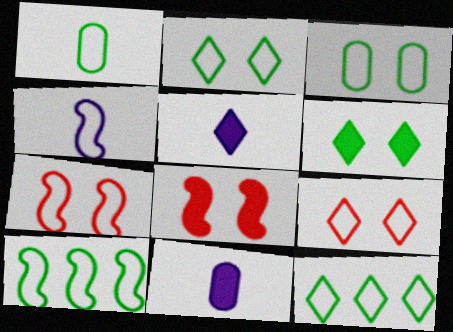[[1, 2, 10], 
[4, 7, 10]]